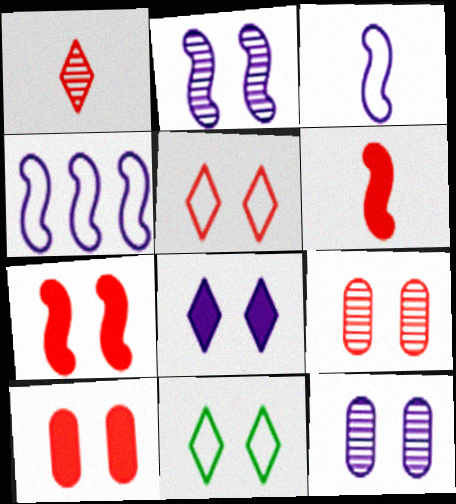[[2, 10, 11], 
[5, 7, 9], 
[7, 11, 12]]